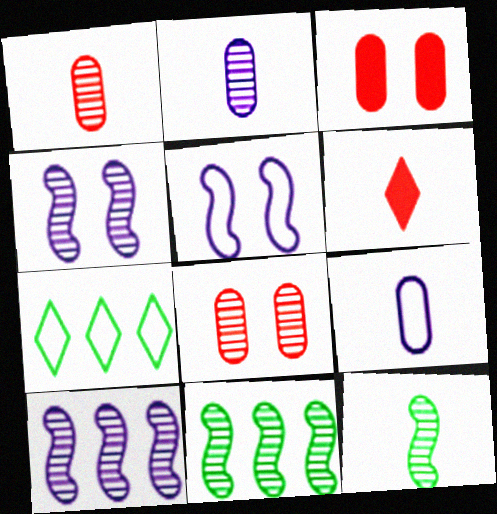[[6, 9, 12]]